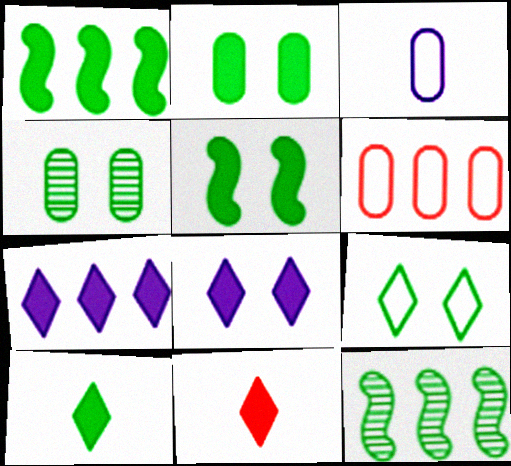[[1, 2, 10], 
[4, 5, 9], 
[6, 7, 12]]